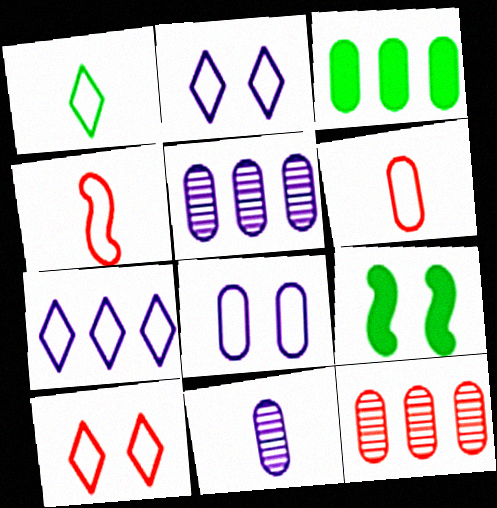[[1, 7, 10]]